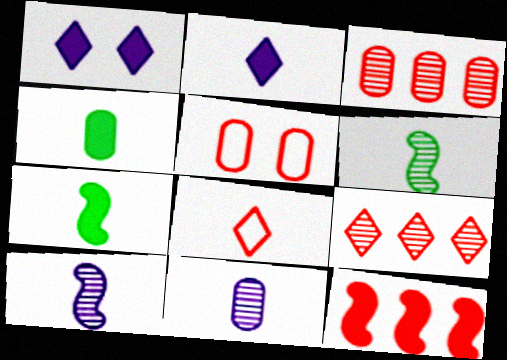[[1, 4, 12], 
[4, 8, 10], 
[7, 8, 11]]